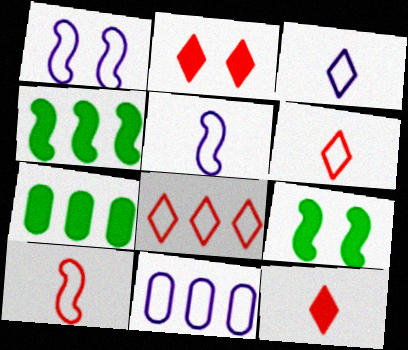[[1, 3, 11]]